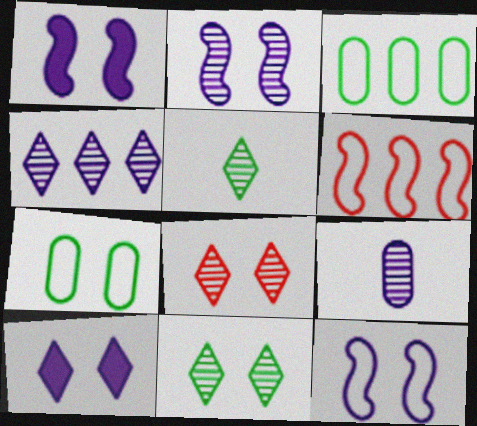[[1, 2, 12], 
[1, 7, 8], 
[2, 4, 9], 
[4, 5, 8]]